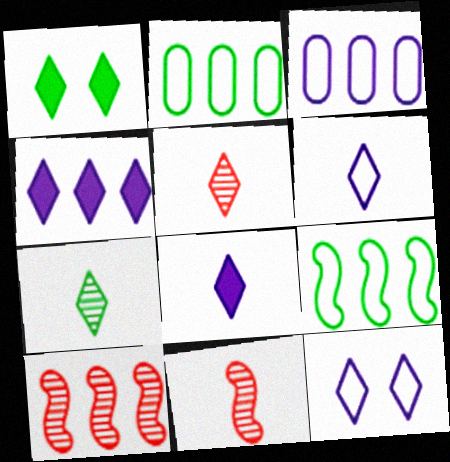[[1, 3, 11], 
[2, 4, 10]]